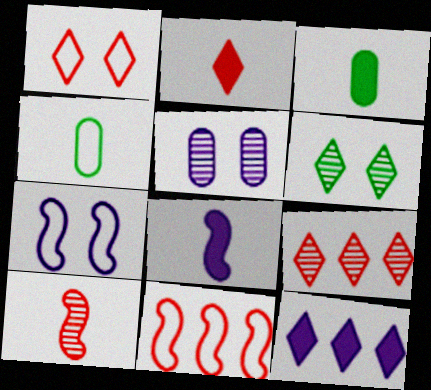[[1, 2, 9], 
[2, 3, 8], 
[3, 7, 9]]